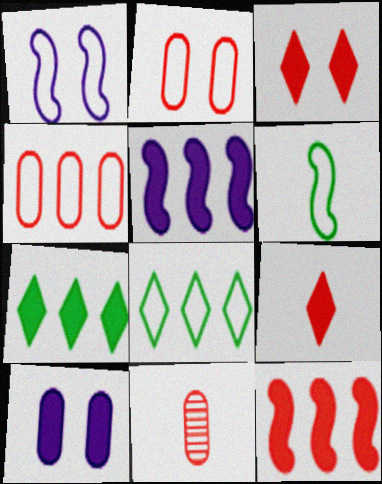[[1, 7, 11]]